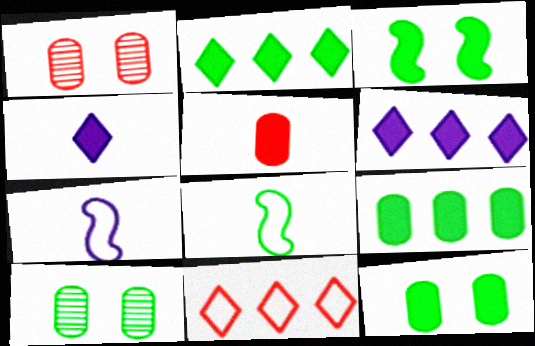[[1, 2, 7], 
[1, 6, 8], 
[2, 8, 10], 
[3, 5, 6]]